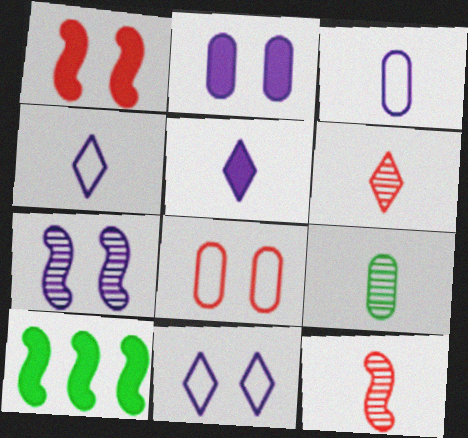[[2, 7, 11]]